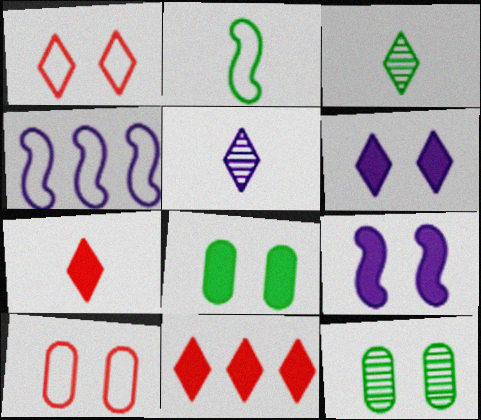[[1, 9, 12], 
[4, 7, 12]]